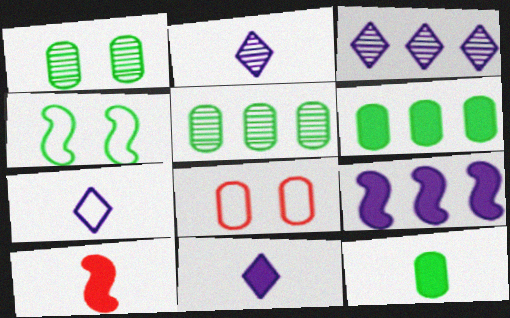[[2, 7, 11], 
[10, 11, 12]]